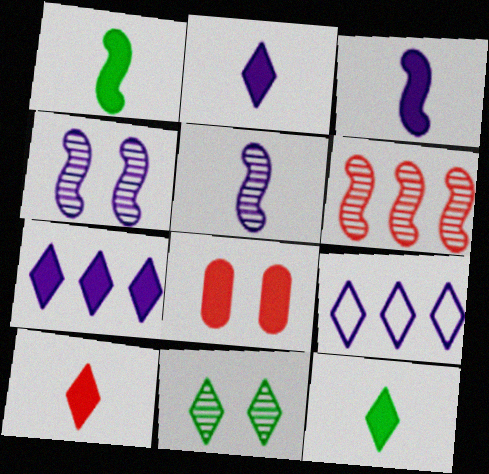[[1, 7, 8], 
[2, 10, 12], 
[9, 10, 11]]